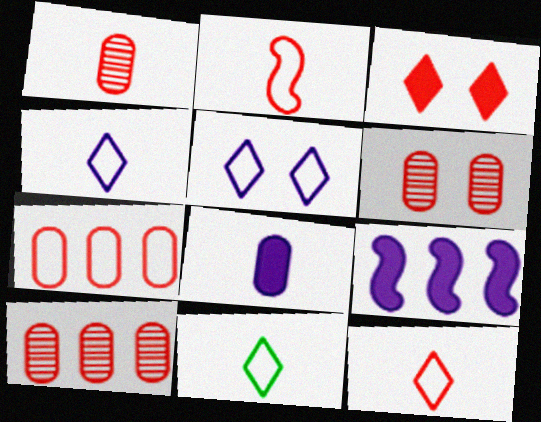[[1, 6, 10], 
[2, 3, 10], 
[4, 11, 12], 
[6, 9, 11]]